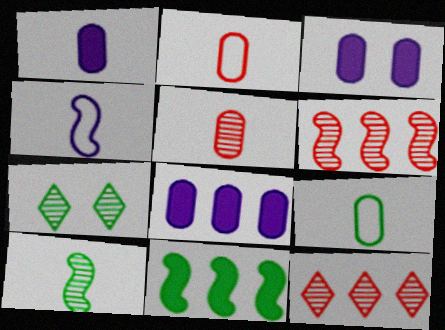[[1, 3, 8], 
[1, 5, 9], 
[7, 9, 11]]